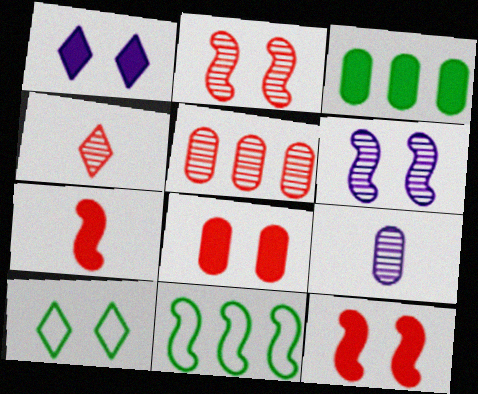[[1, 3, 7], 
[2, 4, 5], 
[6, 7, 11], 
[6, 8, 10]]